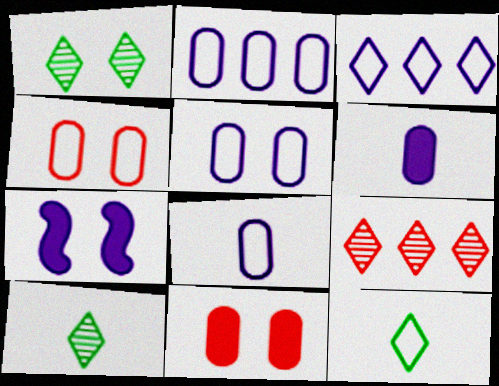[[1, 4, 7], 
[2, 5, 8]]